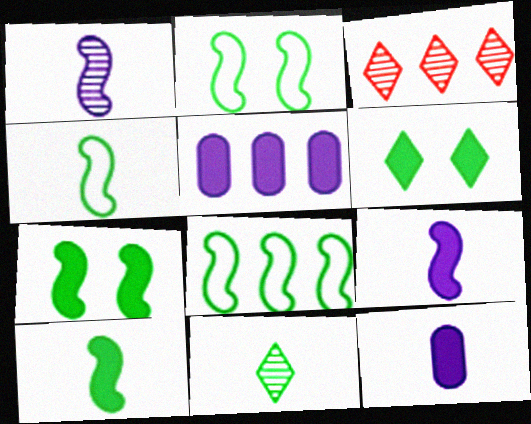[[2, 3, 12], 
[2, 4, 8], 
[3, 5, 8]]